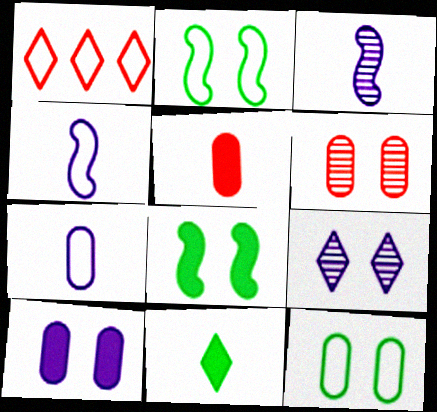[[1, 2, 7], 
[1, 4, 12], 
[1, 9, 11], 
[6, 10, 12]]